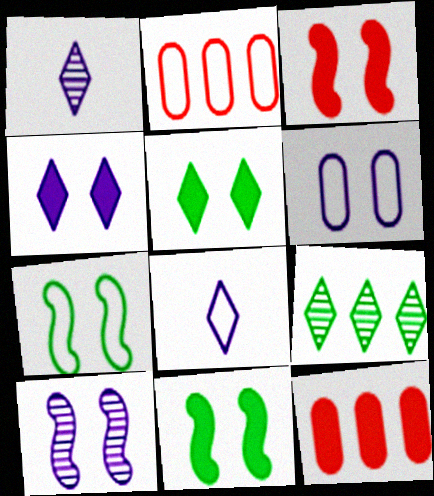[[1, 2, 11], 
[1, 7, 12], 
[2, 7, 8], 
[3, 7, 10], 
[4, 6, 10]]